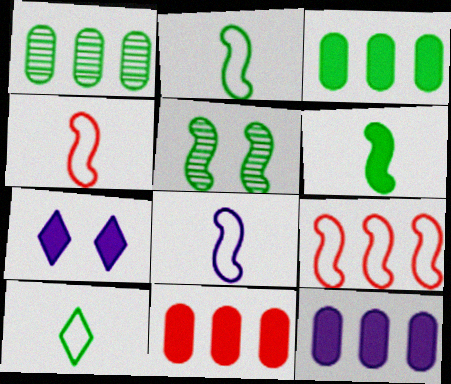[[1, 4, 7], 
[2, 4, 8], 
[3, 5, 10], 
[3, 11, 12], 
[6, 7, 11]]